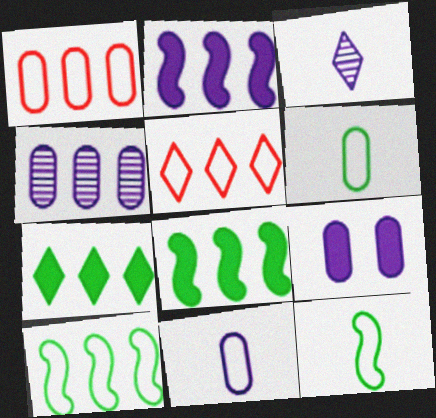[[4, 5, 8], 
[4, 9, 11]]